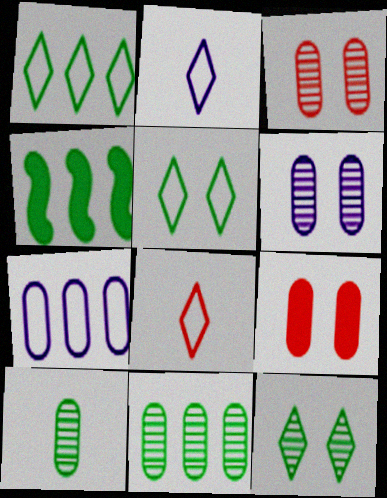[[1, 4, 11], 
[2, 3, 4], 
[4, 5, 10], 
[4, 6, 8], 
[7, 9, 10]]